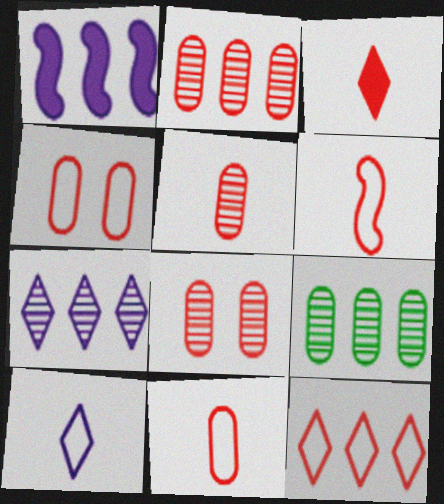[[1, 9, 12], 
[2, 5, 8], 
[3, 5, 6], 
[4, 6, 12]]